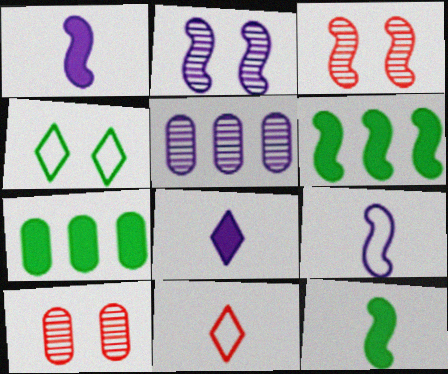[[2, 7, 11], 
[3, 6, 9]]